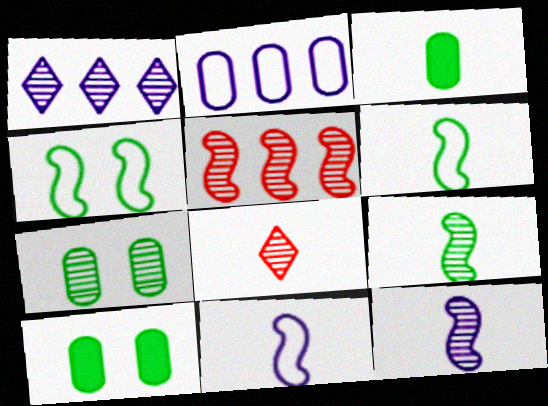[[3, 8, 11]]